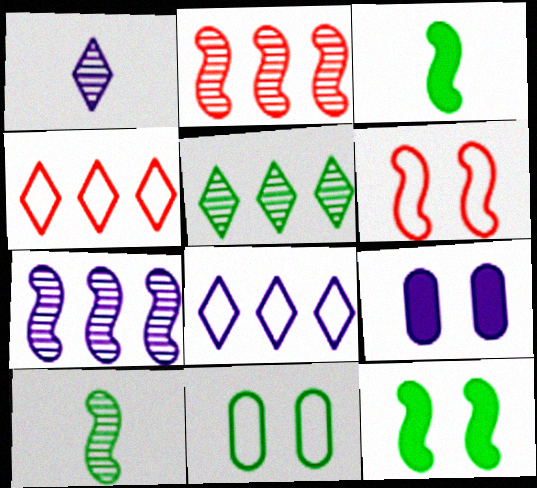[[3, 5, 11], 
[3, 6, 7], 
[4, 9, 10]]